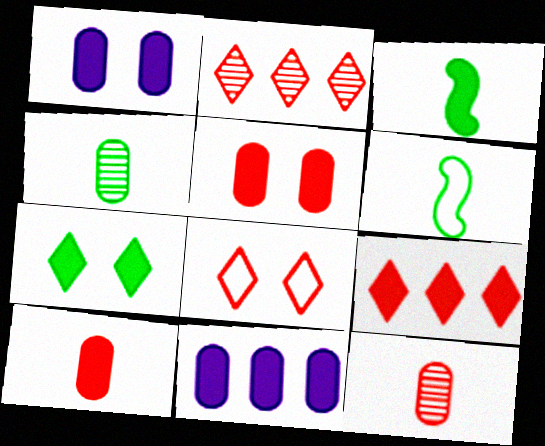[[1, 2, 6], 
[1, 3, 9]]